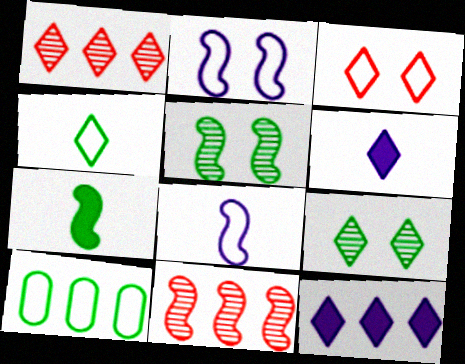[[2, 7, 11], 
[3, 8, 10], 
[7, 9, 10], 
[10, 11, 12]]